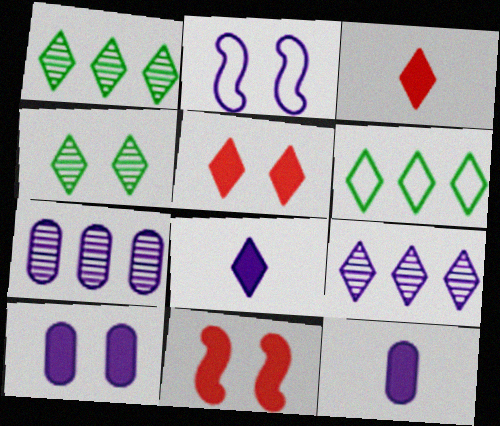[[2, 7, 8], 
[2, 9, 12]]